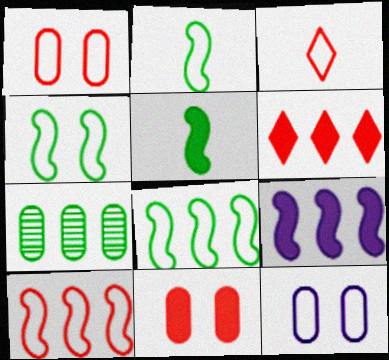[[1, 3, 10], 
[2, 4, 8], 
[3, 8, 12]]